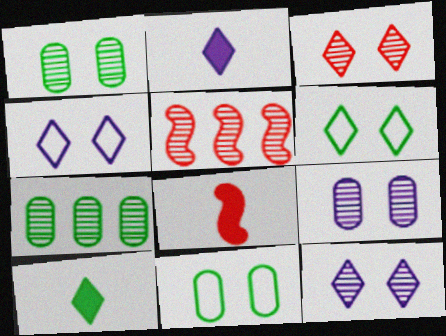[[2, 5, 11], 
[4, 7, 8]]